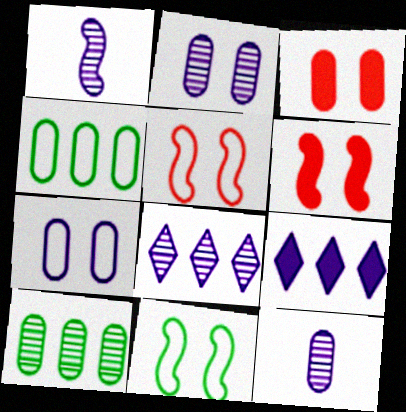[[1, 2, 8], 
[1, 7, 9], 
[3, 4, 12]]